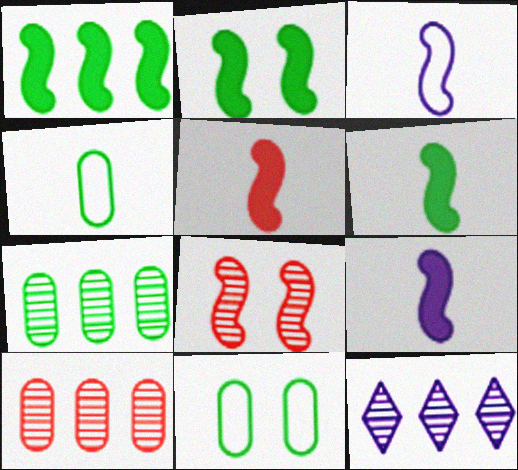[[1, 2, 6], 
[1, 3, 8], 
[5, 6, 9], 
[5, 11, 12]]